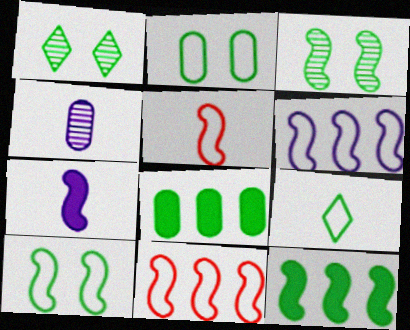[[3, 7, 11], 
[3, 8, 9], 
[5, 6, 10]]